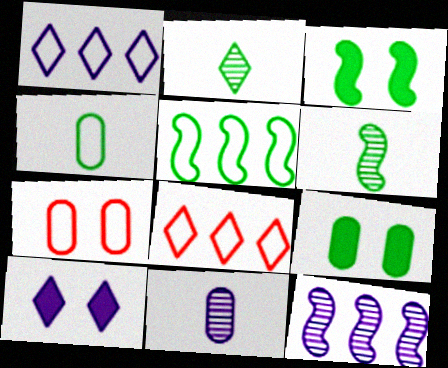[[2, 5, 9], 
[2, 8, 10], 
[3, 5, 6], 
[3, 8, 11]]